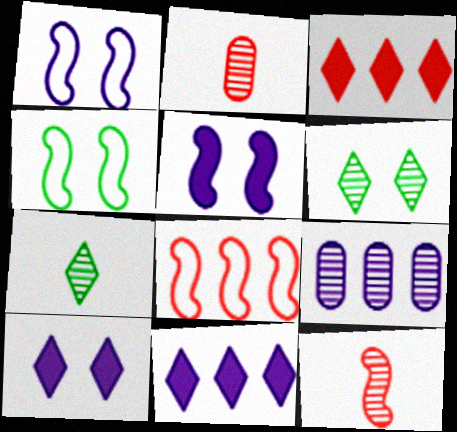[[2, 4, 11], 
[6, 9, 12]]